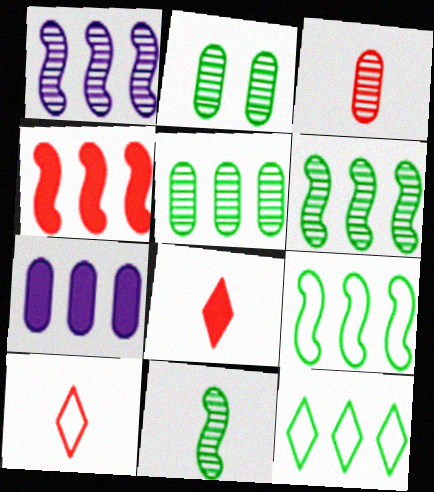[[1, 4, 9]]